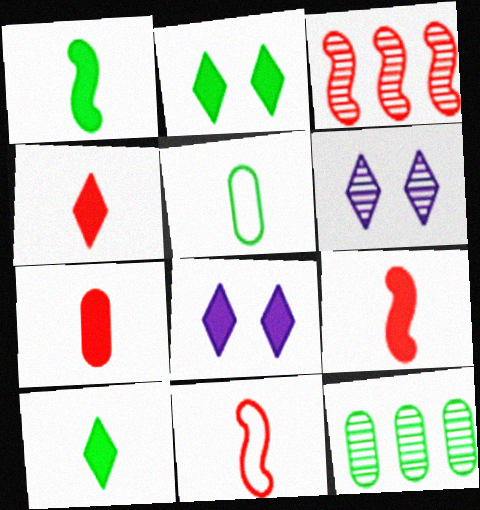[[3, 5, 8], 
[4, 7, 9], 
[8, 11, 12]]